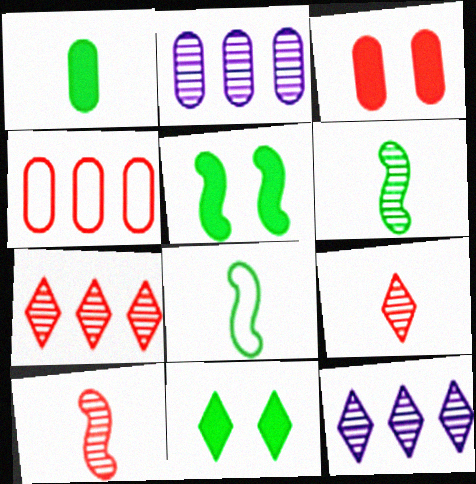[[3, 8, 12]]